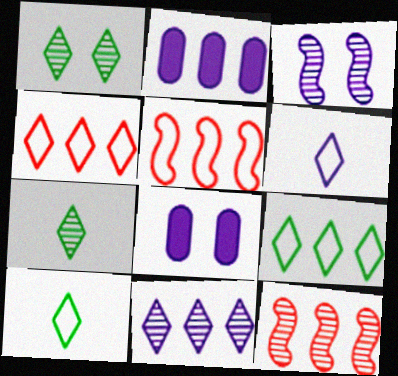[[2, 3, 6], 
[2, 9, 12], 
[5, 7, 8], 
[8, 10, 12]]